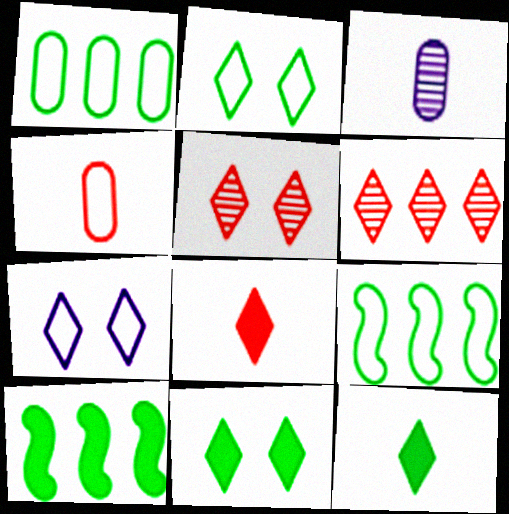[[4, 7, 9], 
[5, 7, 11], 
[6, 7, 12]]